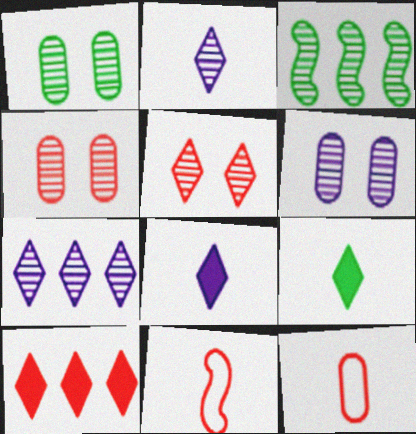[[1, 4, 6], 
[2, 3, 4], 
[4, 10, 11]]